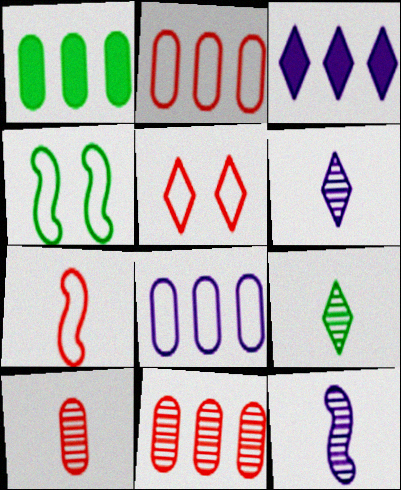[[1, 4, 9], 
[1, 5, 12], 
[1, 8, 11], 
[2, 5, 7], 
[3, 4, 10], 
[3, 5, 9], 
[9, 10, 12]]